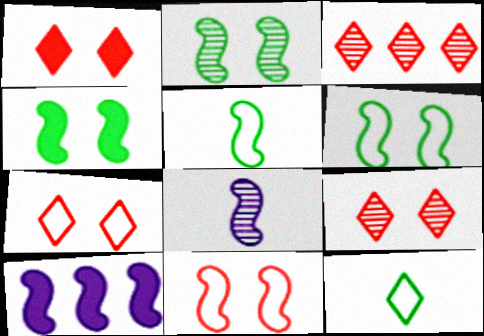[[1, 7, 9], 
[2, 4, 6]]